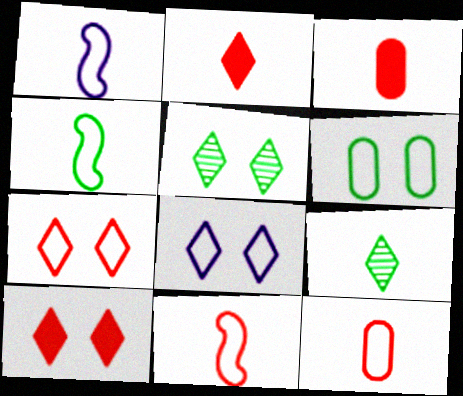[[1, 3, 9], 
[1, 4, 11], 
[5, 8, 10]]